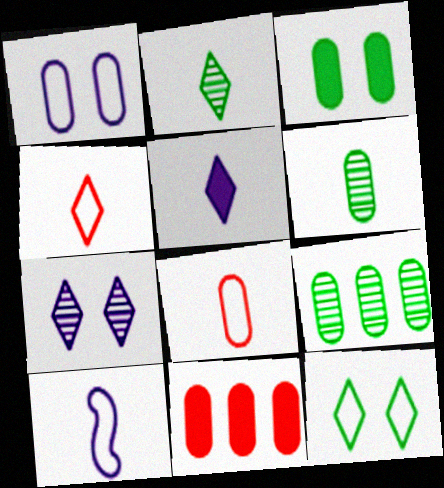[[1, 6, 11], 
[2, 4, 5]]